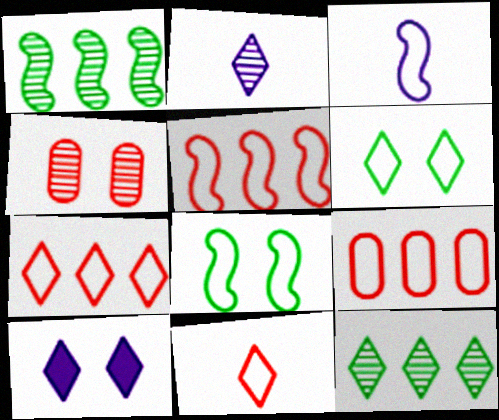[[1, 2, 4], 
[3, 5, 8], 
[3, 6, 9], 
[4, 8, 10], 
[5, 7, 9], 
[10, 11, 12]]